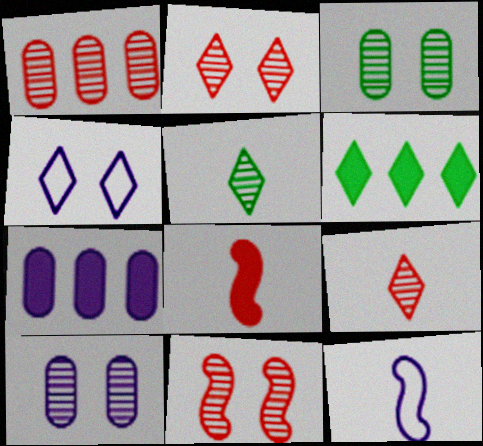[[1, 9, 11], 
[4, 6, 9]]